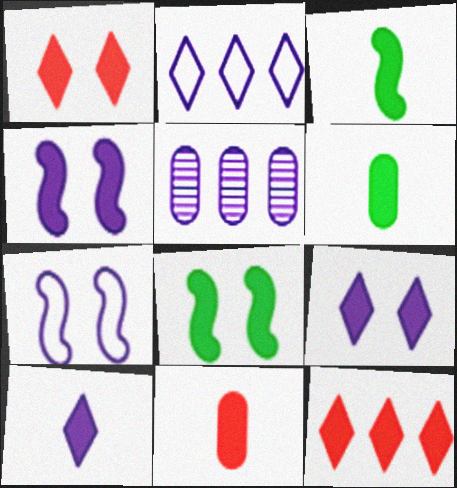[[3, 10, 11], 
[4, 6, 12], 
[5, 7, 10]]